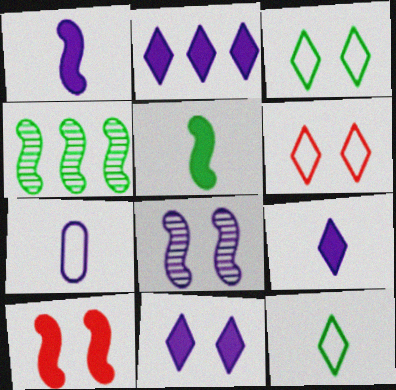[[2, 7, 8], 
[2, 9, 11]]